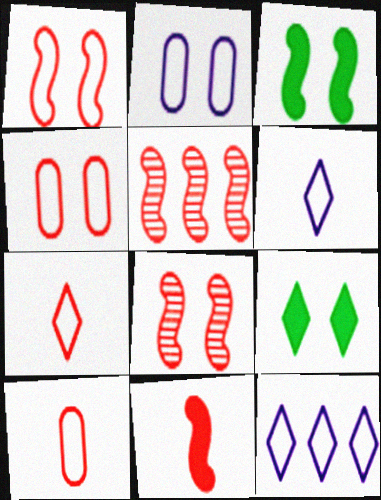[[1, 5, 11], 
[2, 8, 9]]